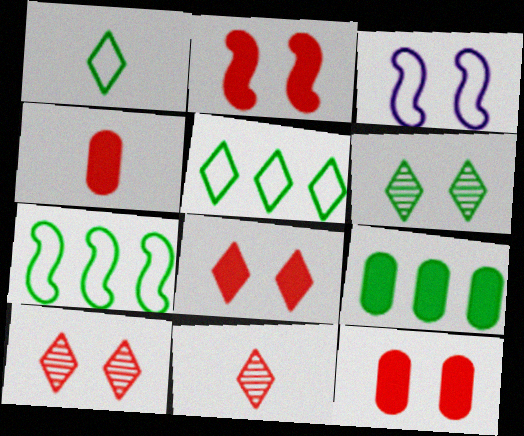[[2, 8, 12], 
[3, 6, 12], 
[3, 9, 11]]